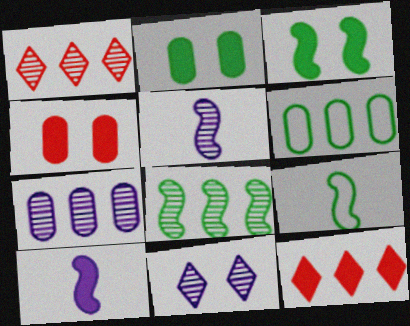[[1, 7, 8], 
[2, 10, 12], 
[3, 8, 9], 
[5, 7, 11]]